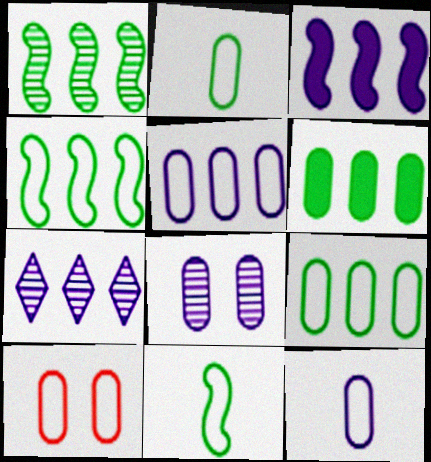[[2, 5, 10], 
[3, 5, 7], 
[9, 10, 12]]